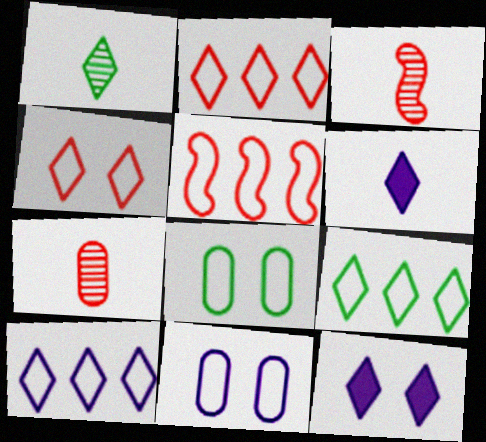[[1, 2, 12], 
[2, 9, 10]]